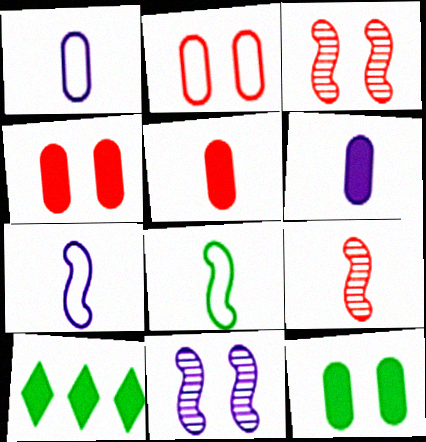[[1, 3, 10]]